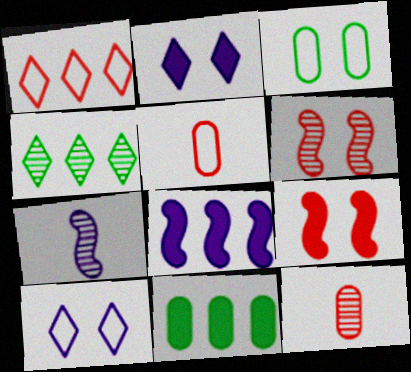[[1, 9, 12], 
[2, 3, 6]]